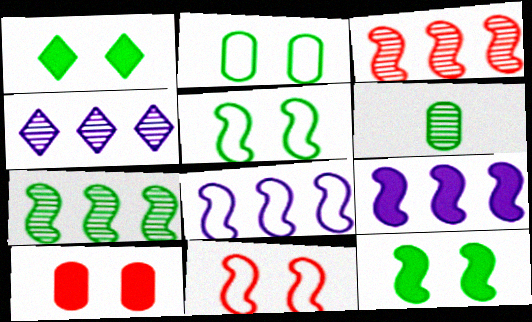[]